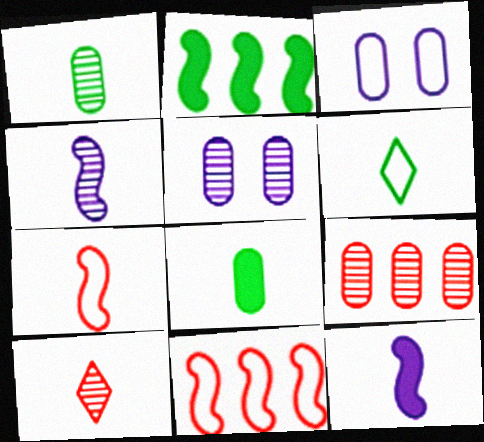[[1, 4, 10], 
[1, 5, 9], 
[2, 3, 10], 
[3, 6, 11], 
[3, 8, 9]]